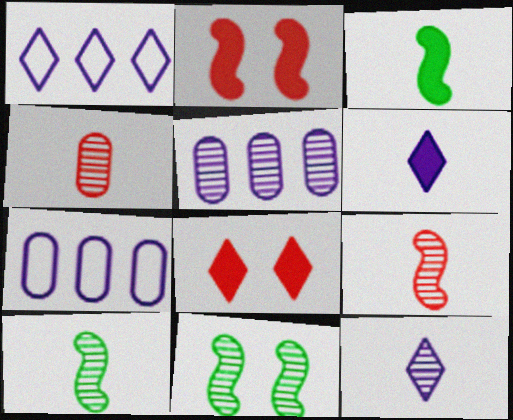[[4, 10, 12], 
[7, 8, 10]]